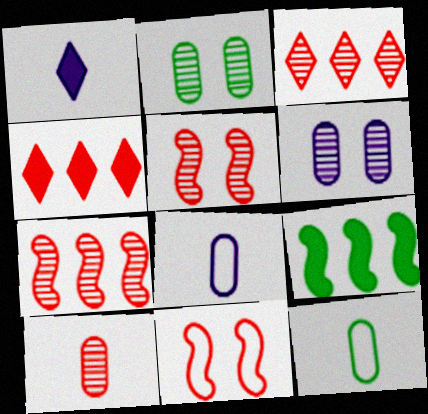[[3, 5, 10], 
[4, 10, 11]]